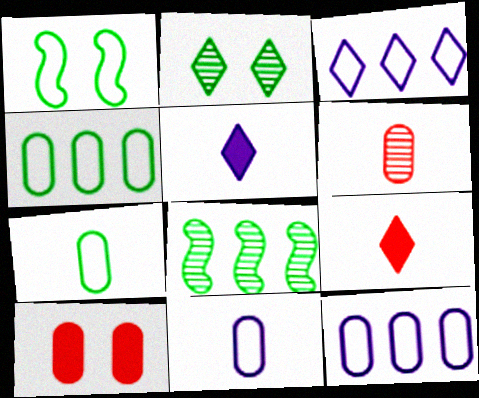[[2, 3, 9]]